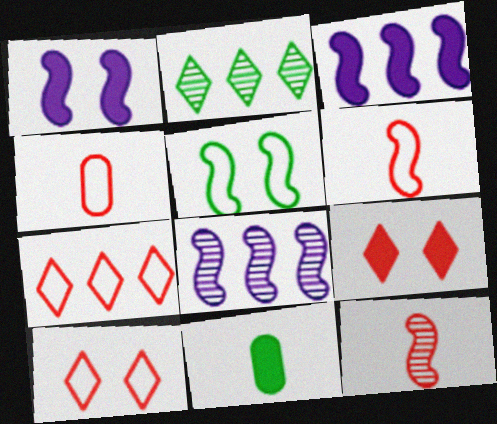[[1, 2, 4], 
[2, 5, 11], 
[3, 5, 12], 
[3, 9, 11], 
[8, 10, 11]]